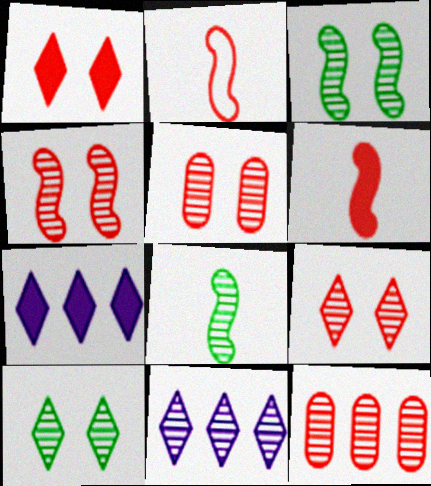[[1, 2, 12], 
[4, 5, 9], 
[5, 8, 11]]